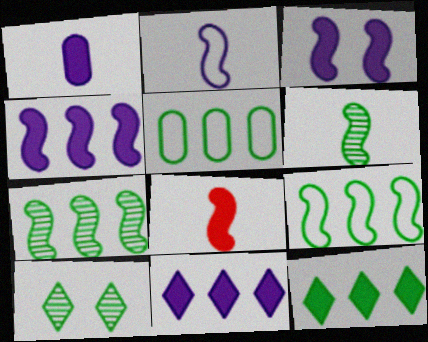[[1, 3, 11], 
[2, 6, 8], 
[5, 7, 12]]